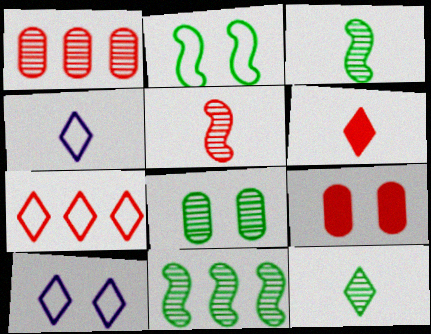[[4, 6, 12], 
[4, 9, 11], 
[5, 7, 9], 
[8, 11, 12]]